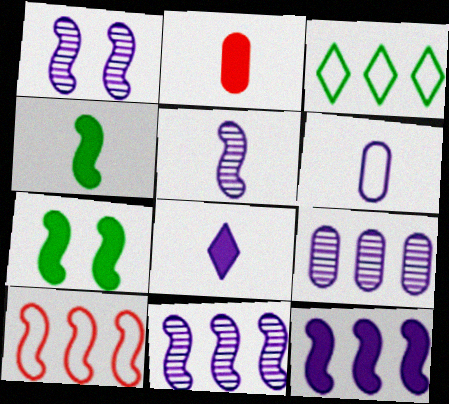[[1, 2, 3], 
[1, 4, 10], 
[1, 5, 11], 
[2, 4, 8], 
[5, 6, 8], 
[5, 7, 10]]